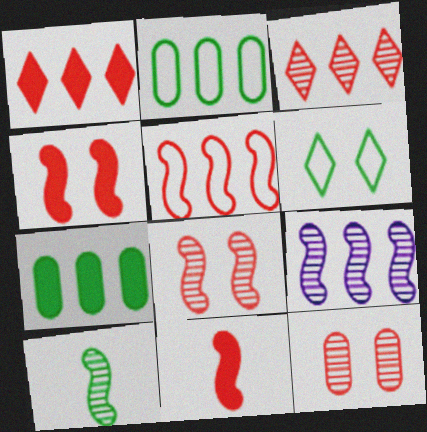[[1, 2, 9], 
[5, 8, 11], 
[6, 7, 10], 
[8, 9, 10]]